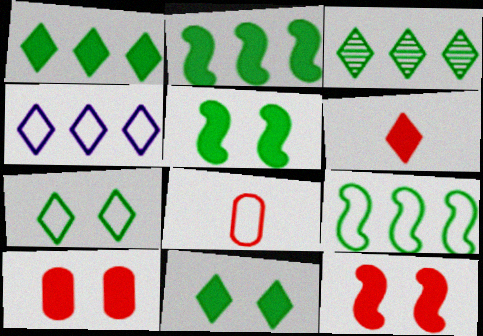[]